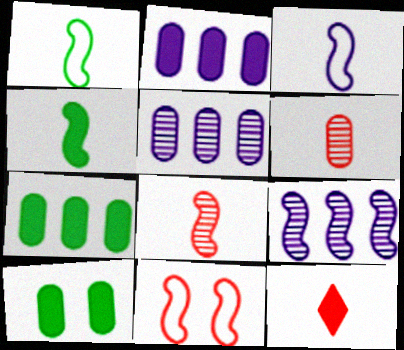[[3, 4, 8], 
[4, 9, 11]]